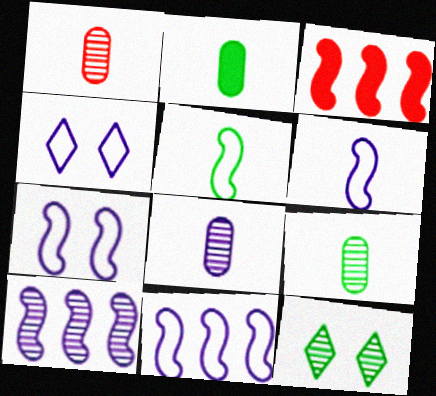[[1, 8, 9], 
[1, 10, 12], 
[3, 4, 9], 
[6, 7, 11]]